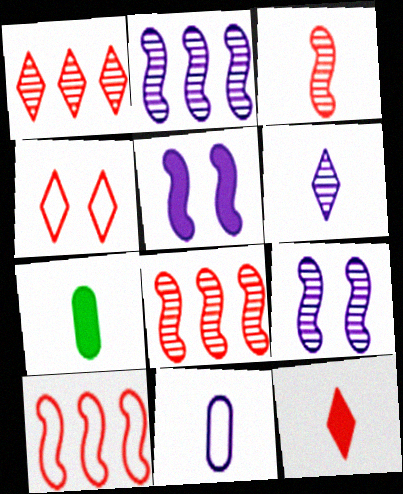[[1, 4, 12], 
[2, 4, 7]]